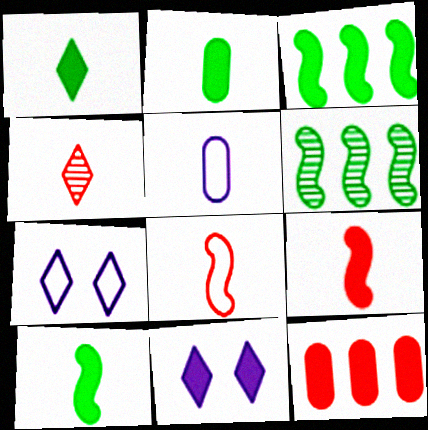[[1, 2, 10], 
[4, 5, 10], 
[10, 11, 12]]